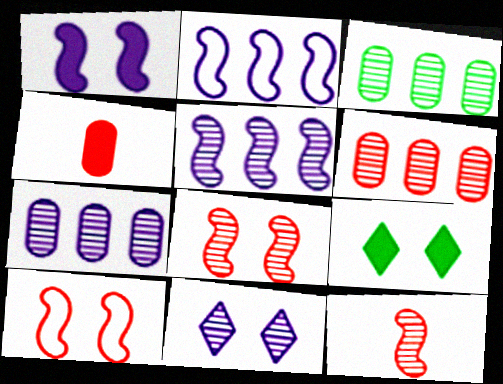[[3, 6, 7], 
[3, 11, 12]]